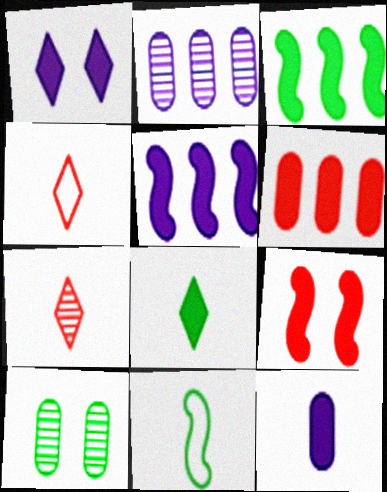[[1, 5, 12], 
[4, 5, 10], 
[7, 11, 12]]